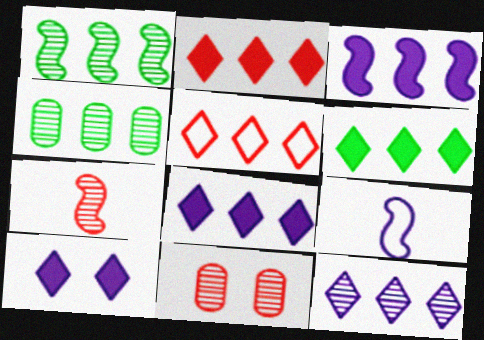[[2, 6, 8], 
[3, 4, 5], 
[5, 6, 12], 
[6, 9, 11]]